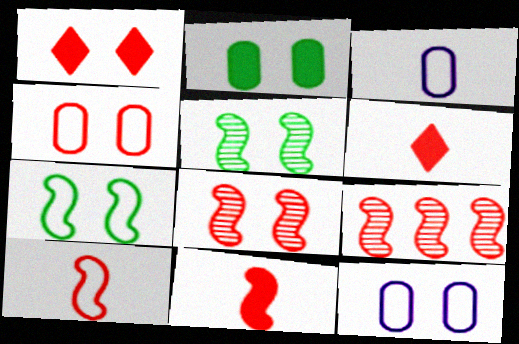[[1, 4, 8], 
[1, 5, 12], 
[4, 6, 9]]